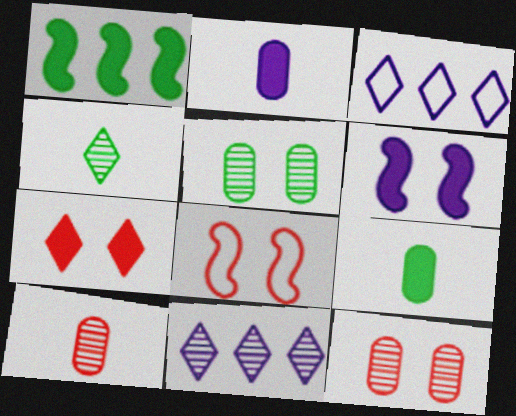[[1, 2, 7], 
[3, 4, 7], 
[7, 8, 12], 
[8, 9, 11]]